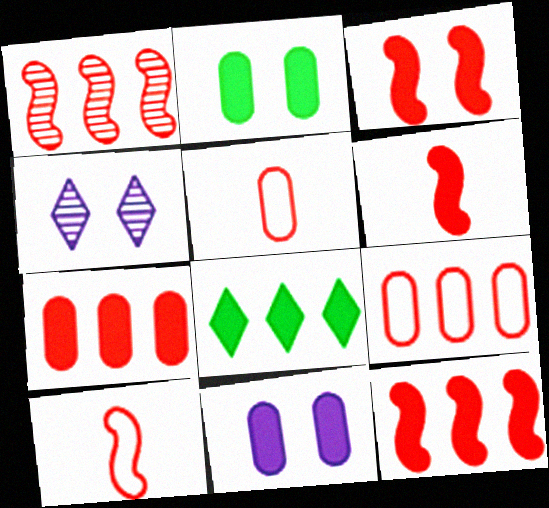[[1, 3, 10], 
[3, 6, 12], 
[6, 8, 11]]